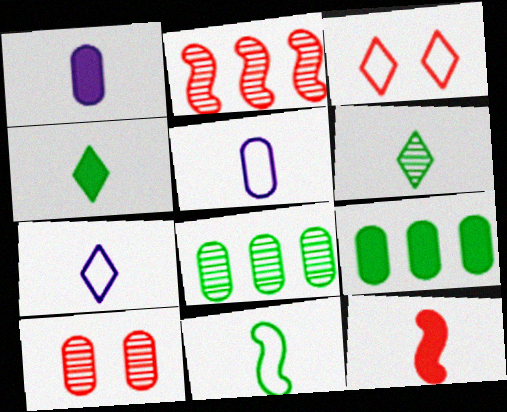[[1, 4, 12], 
[5, 6, 12], 
[5, 9, 10]]